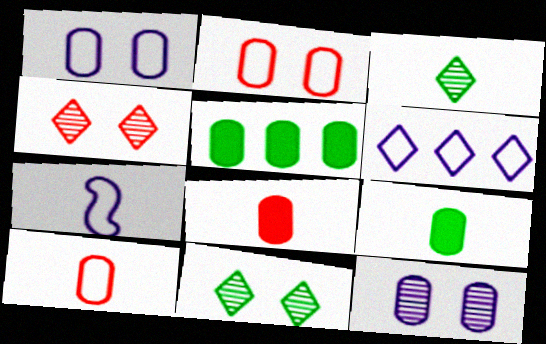[[1, 6, 7], 
[3, 7, 8], 
[4, 5, 7], 
[5, 10, 12]]